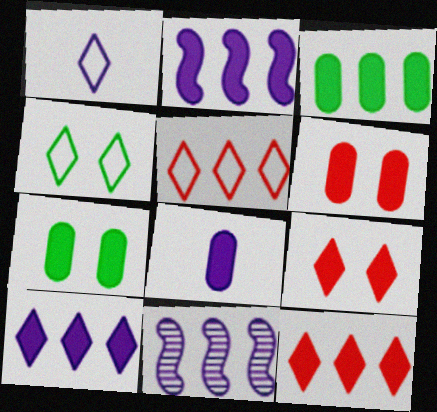[[1, 4, 5], 
[2, 3, 12], 
[3, 5, 11], 
[3, 6, 8]]